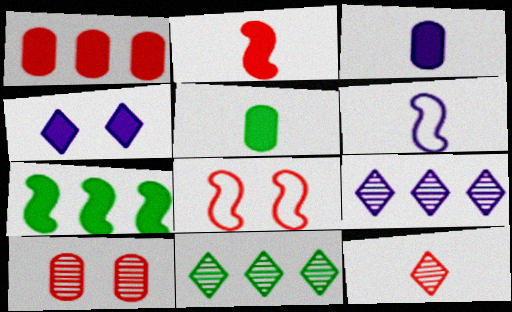[[1, 8, 12], 
[3, 8, 11], 
[5, 6, 12], 
[5, 8, 9]]